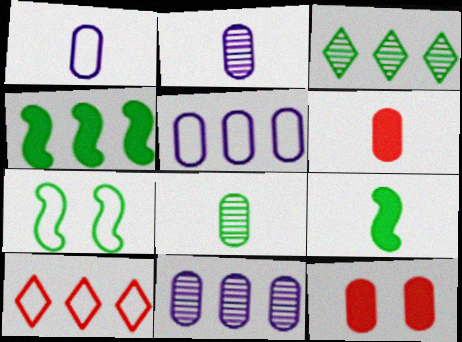[[1, 6, 8], 
[1, 7, 10], 
[4, 10, 11], 
[5, 8, 12]]